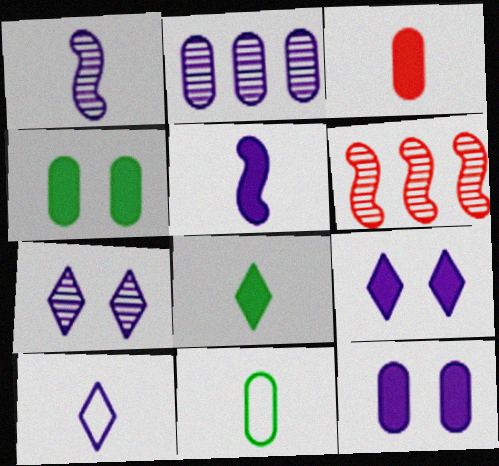[[1, 2, 7], 
[3, 5, 8], 
[4, 6, 10], 
[6, 9, 11]]